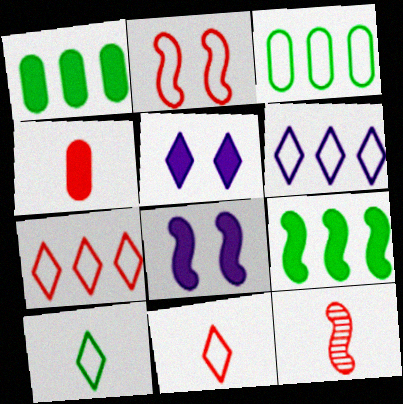[[3, 5, 12], 
[4, 5, 9], 
[4, 11, 12]]